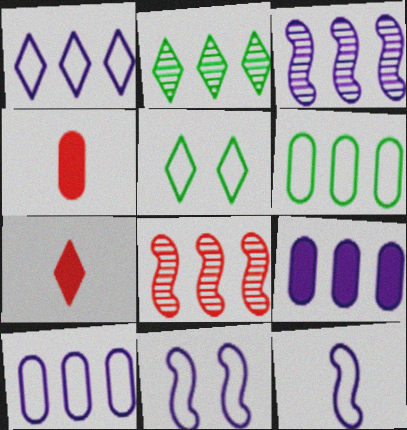[[1, 3, 9], 
[2, 4, 11], 
[3, 4, 5]]